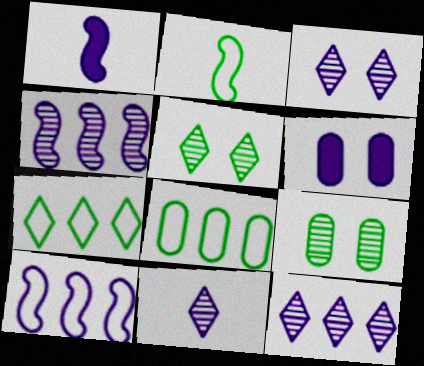[[3, 11, 12], 
[6, 10, 11]]